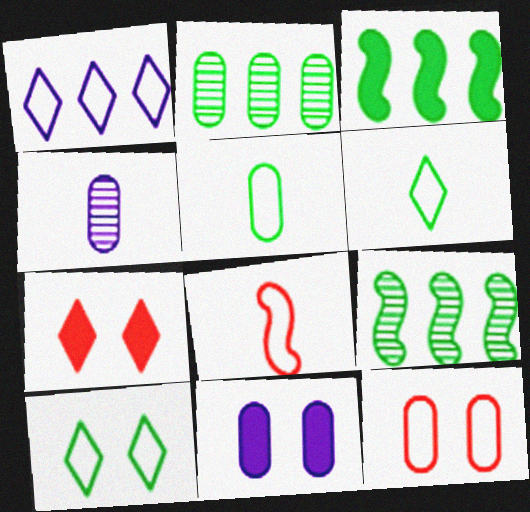[]